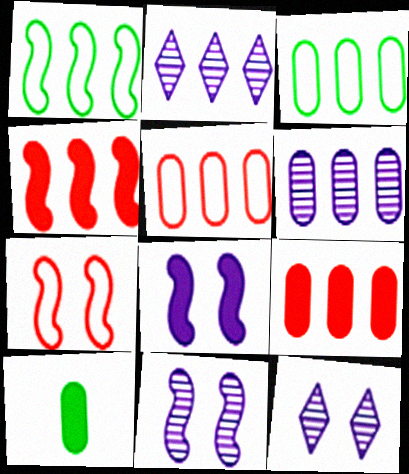[[1, 2, 9], 
[2, 3, 4], 
[2, 7, 10], 
[3, 6, 9]]